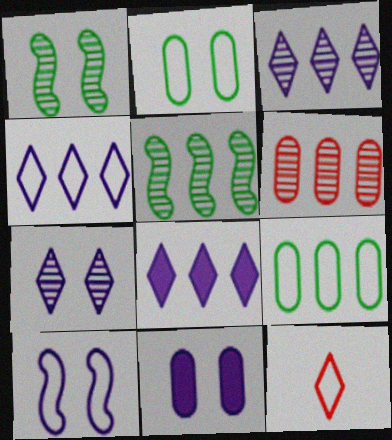[[3, 4, 8], 
[3, 5, 6], 
[5, 11, 12], 
[7, 10, 11], 
[9, 10, 12]]